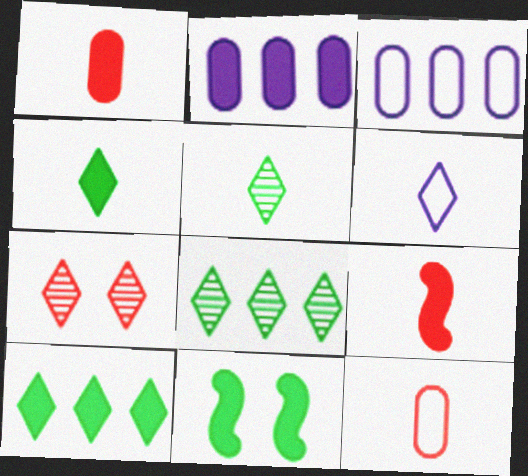[[6, 7, 10]]